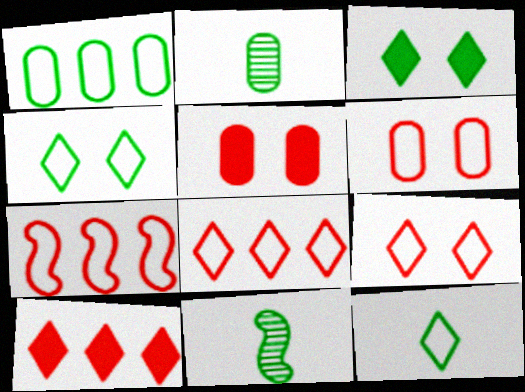[[1, 3, 11]]